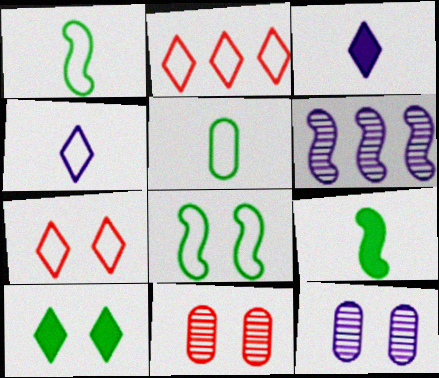[[2, 9, 12]]